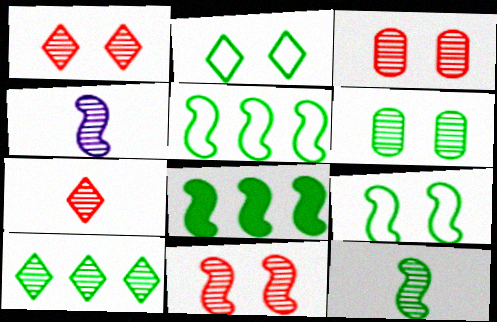[[1, 3, 11], 
[3, 4, 10], 
[6, 10, 12], 
[8, 9, 12]]